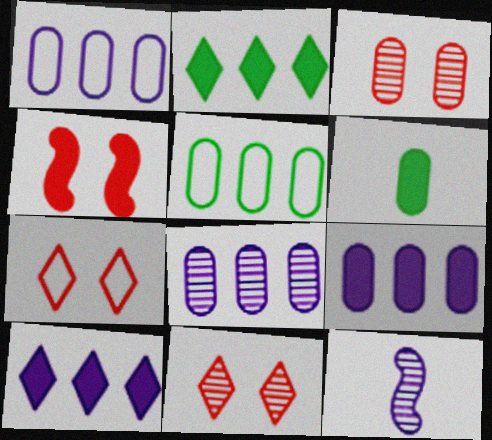[[1, 3, 6], 
[1, 8, 9], 
[3, 4, 7], 
[4, 6, 10]]